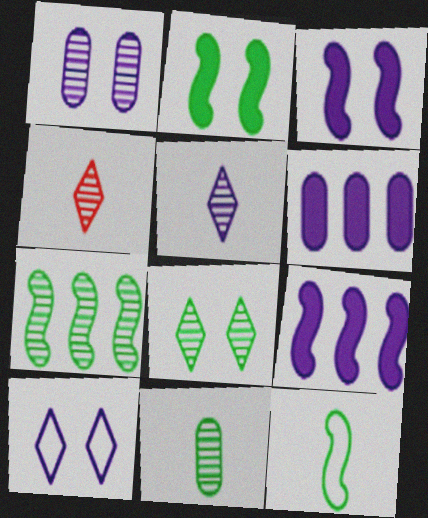[[1, 3, 10], 
[1, 4, 7], 
[2, 7, 12], 
[7, 8, 11]]